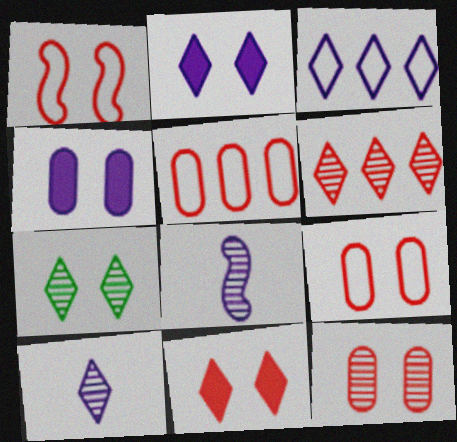[[1, 4, 7], 
[1, 11, 12], 
[2, 3, 10], 
[3, 4, 8], 
[6, 7, 10]]